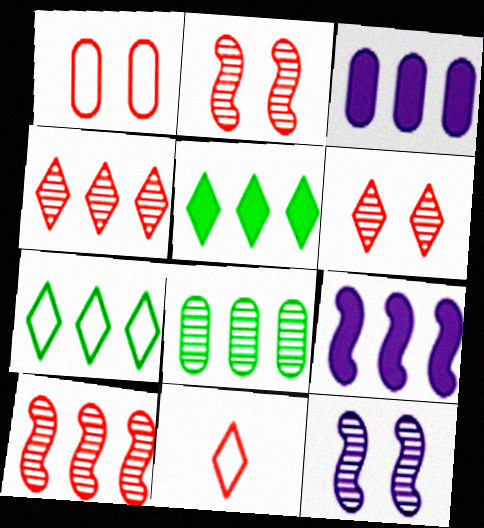[[3, 7, 10]]